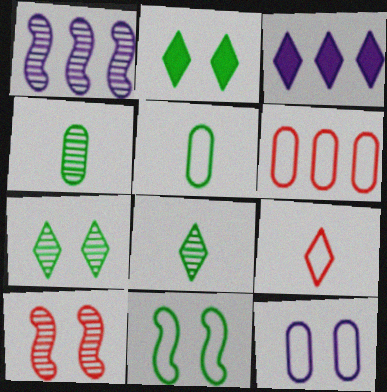[[2, 10, 12], 
[3, 5, 10], 
[3, 7, 9], 
[5, 6, 12]]